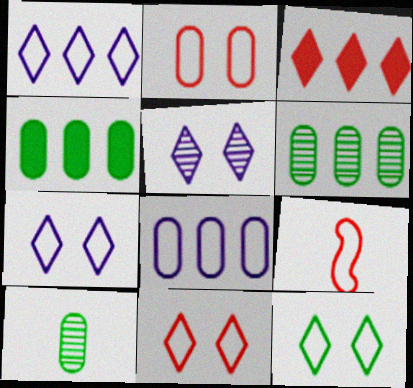[[4, 5, 9], 
[7, 11, 12], 
[8, 9, 12]]